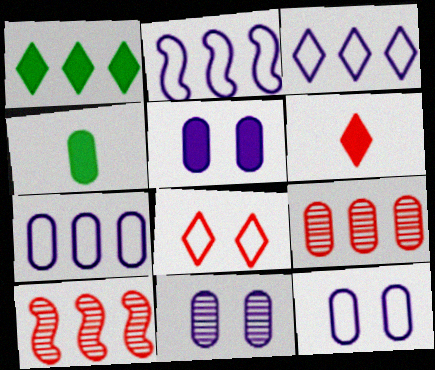[[1, 2, 9], 
[1, 7, 10], 
[2, 3, 7], 
[4, 9, 12], 
[5, 11, 12]]